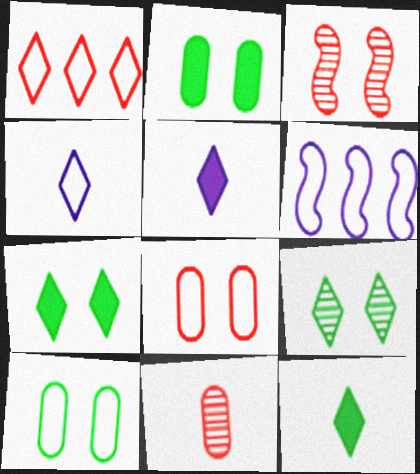[[1, 5, 9], 
[6, 7, 11]]